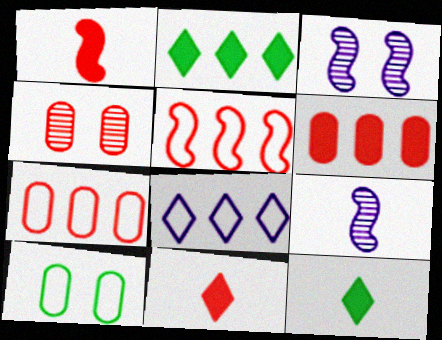[[3, 7, 12], 
[4, 5, 11]]